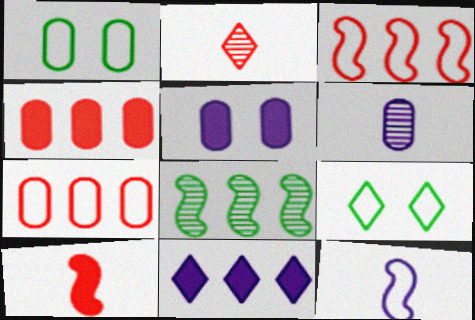[[1, 4, 6], 
[2, 9, 11], 
[7, 8, 11], 
[7, 9, 12]]